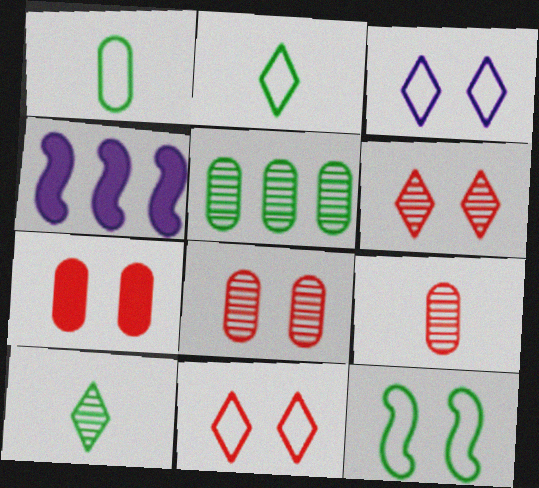[[1, 4, 6], 
[2, 4, 8]]